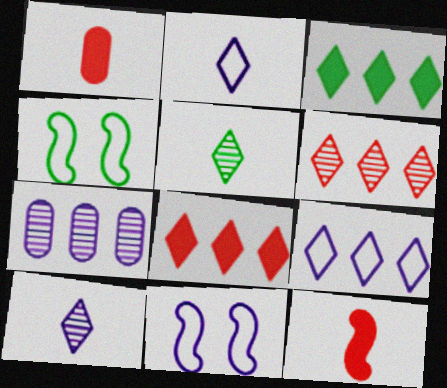[[3, 6, 9]]